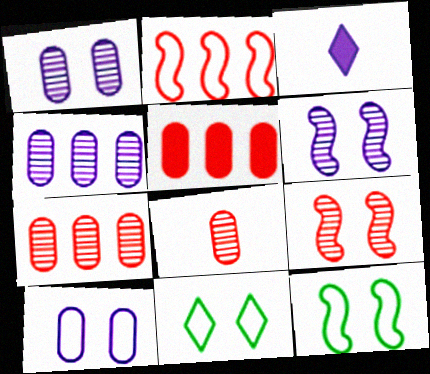[[3, 7, 12]]